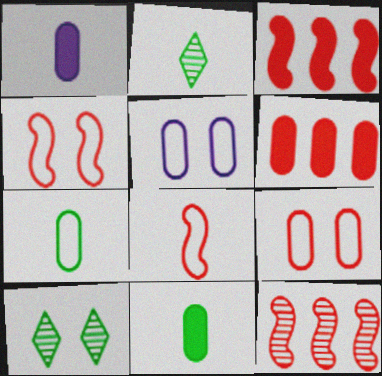[[1, 2, 8], 
[2, 3, 5]]